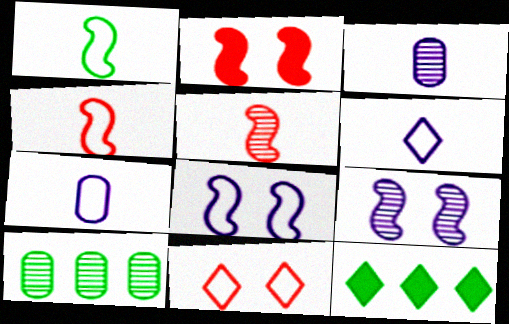[[2, 6, 10]]